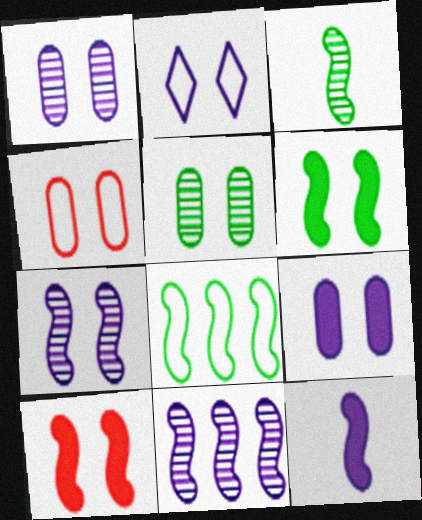[[2, 5, 10], 
[2, 7, 9], 
[3, 6, 8], 
[4, 5, 9]]